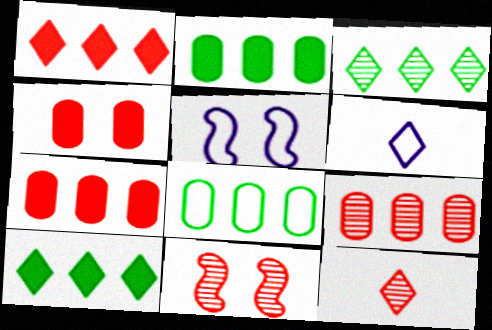[[2, 5, 12], 
[2, 6, 11], 
[9, 11, 12]]